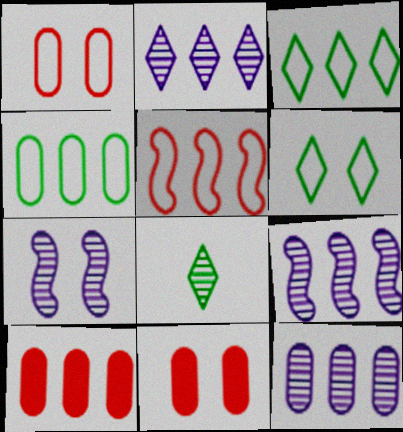[[2, 9, 12], 
[3, 9, 10], 
[4, 10, 12], 
[6, 7, 11]]